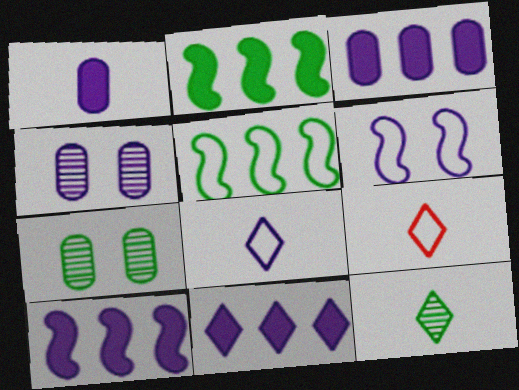[[2, 4, 9], 
[3, 10, 11], 
[4, 8, 10], 
[7, 9, 10]]